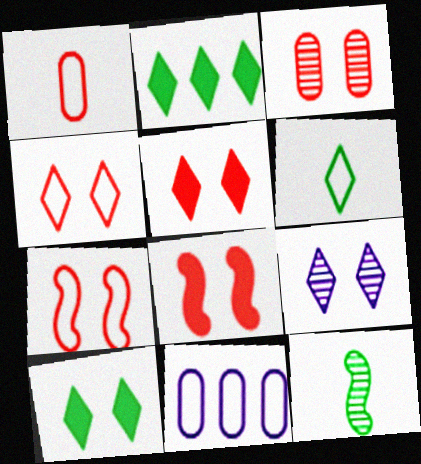[[3, 4, 8], 
[3, 5, 7], 
[4, 9, 10], 
[5, 11, 12], 
[6, 7, 11]]